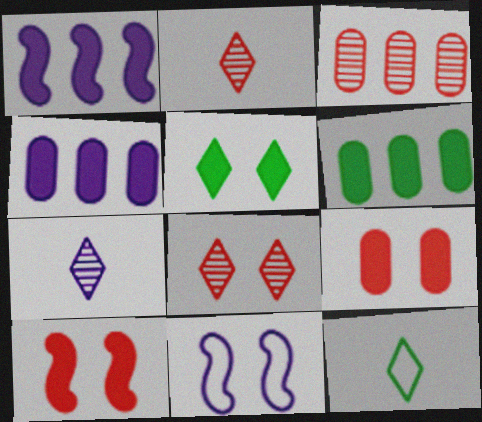[[2, 6, 11], 
[4, 7, 11]]